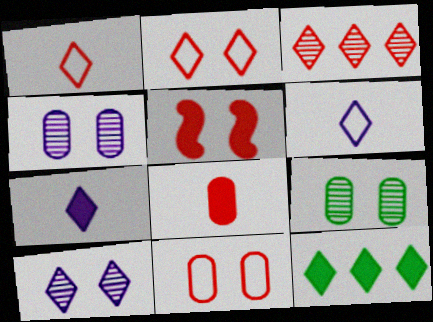[[1, 10, 12]]